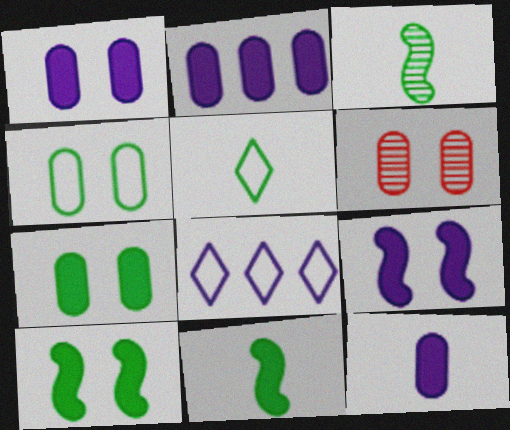[[1, 2, 12], 
[1, 4, 6], 
[6, 8, 11]]